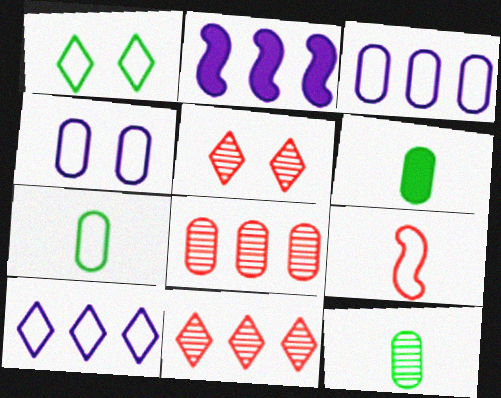[[1, 3, 9], 
[2, 5, 7], 
[4, 6, 8], 
[6, 7, 12]]